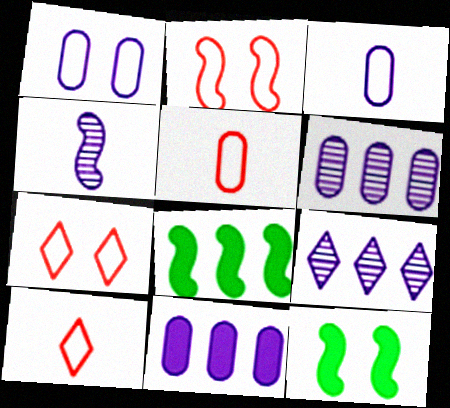[[2, 4, 8], 
[5, 9, 12], 
[6, 10, 12]]